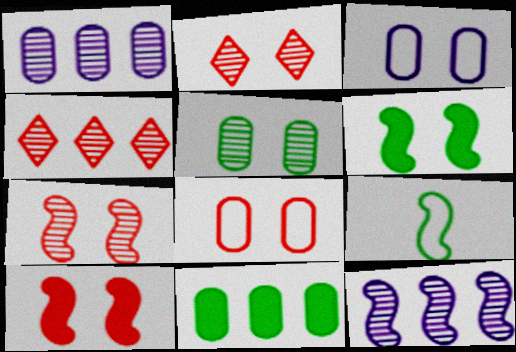[[2, 3, 6], 
[2, 8, 10], 
[9, 10, 12]]